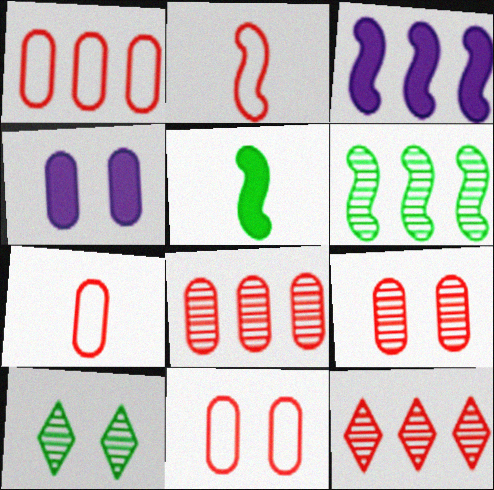[[1, 7, 11], 
[3, 7, 10]]